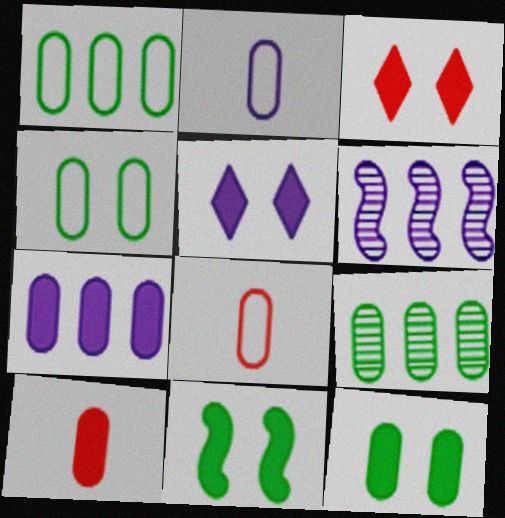[[2, 5, 6], 
[7, 10, 12]]